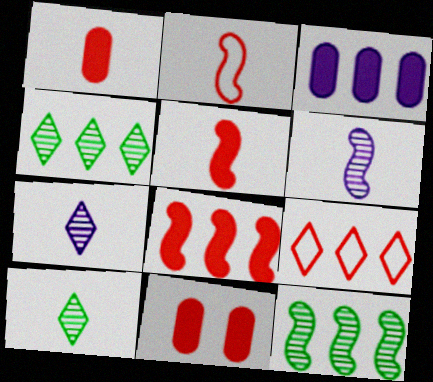[[3, 9, 12]]